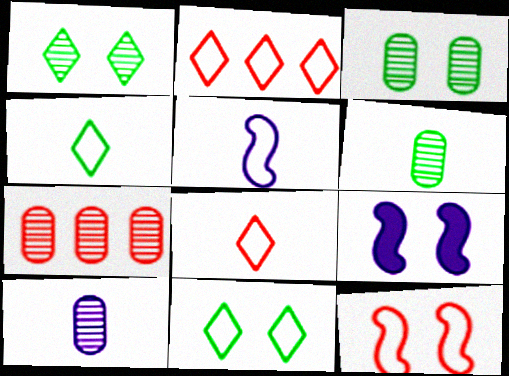[[2, 6, 9], 
[3, 7, 10], 
[4, 7, 9]]